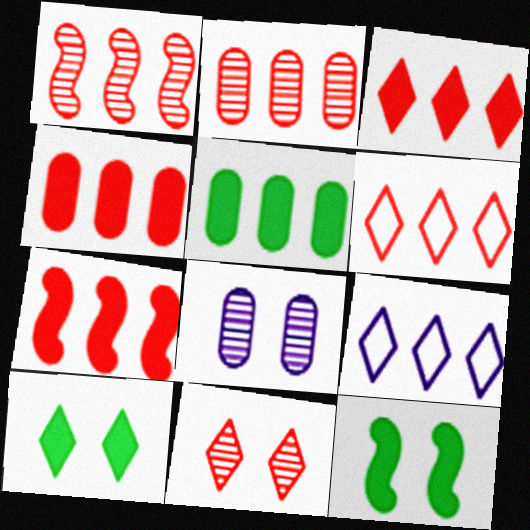[[1, 4, 6], 
[1, 5, 9], 
[2, 6, 7], 
[3, 4, 7]]